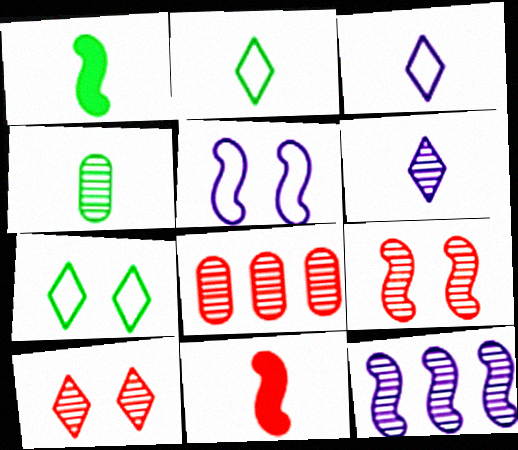[[1, 2, 4], 
[3, 4, 11], 
[4, 10, 12]]